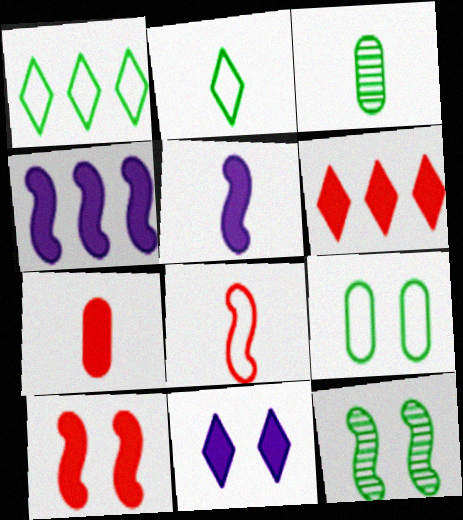[[4, 8, 12], 
[6, 7, 10]]